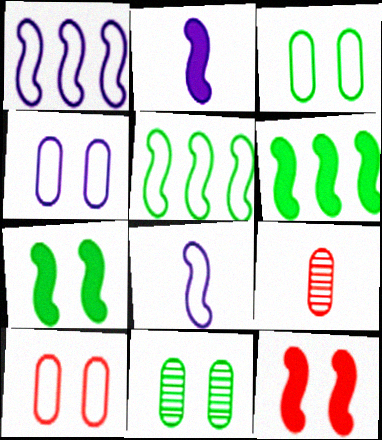[[2, 6, 12], 
[3, 4, 10]]